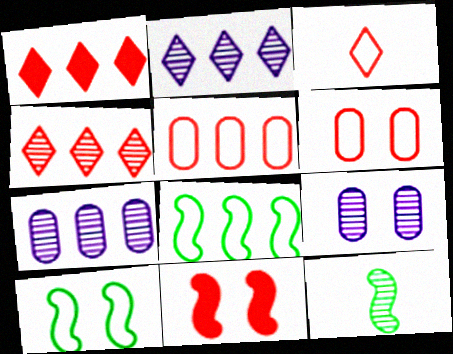[[1, 7, 8], 
[4, 9, 12]]